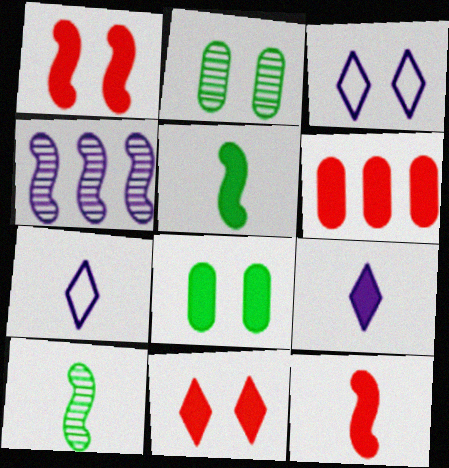[[1, 2, 3], 
[3, 6, 10], 
[6, 11, 12]]